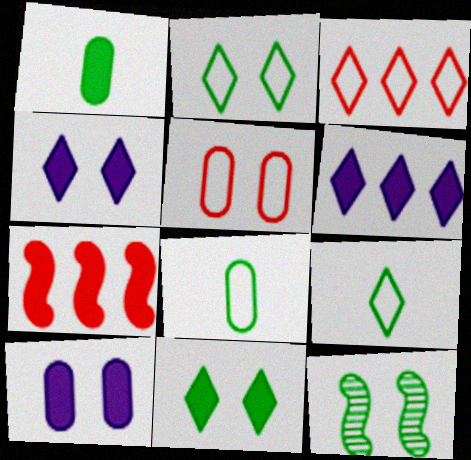[[1, 4, 7], 
[4, 5, 12]]